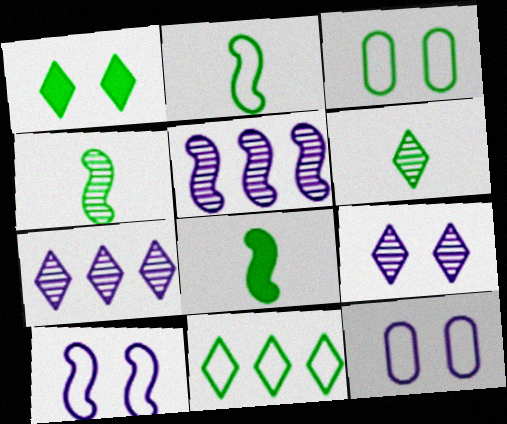[[1, 6, 11], 
[2, 3, 11], 
[2, 4, 8]]